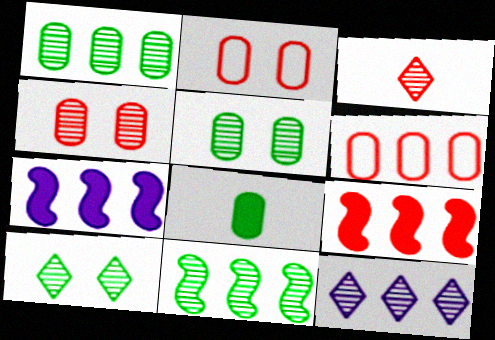[[2, 3, 9], 
[3, 10, 12]]